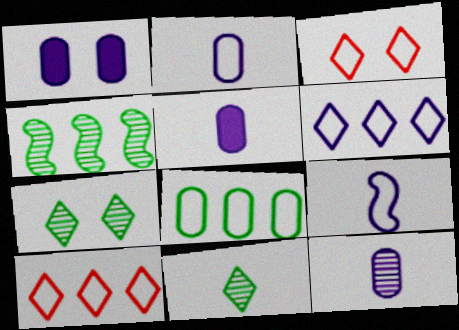[[2, 5, 12], 
[3, 4, 5], 
[3, 8, 9]]